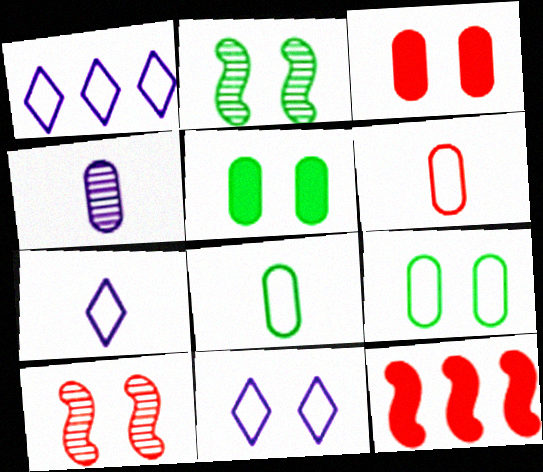[[1, 7, 11], 
[2, 3, 11], 
[5, 10, 11]]